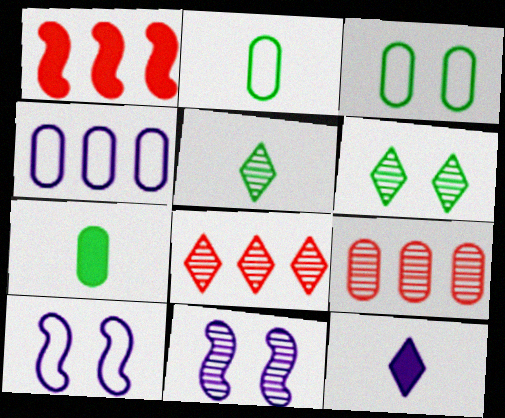[[4, 11, 12], 
[5, 9, 11], 
[7, 8, 10]]